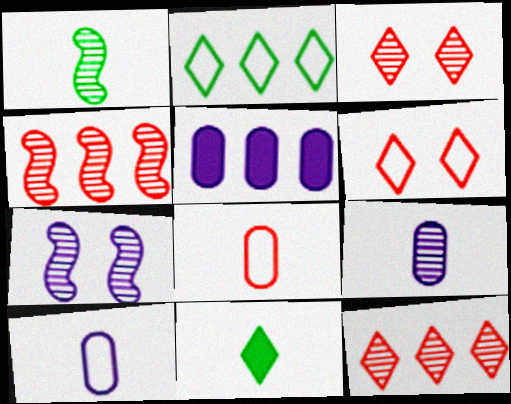[[1, 4, 7], 
[1, 5, 6], 
[2, 4, 5]]